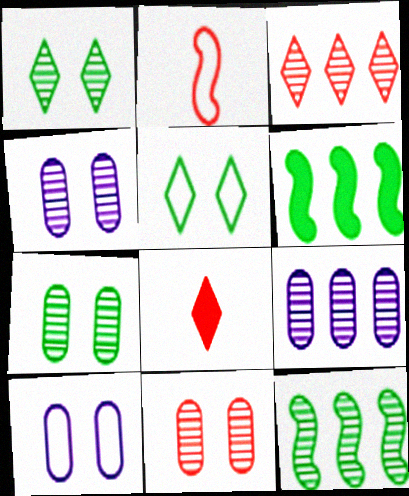[[3, 9, 12], 
[4, 7, 11], 
[8, 10, 12]]